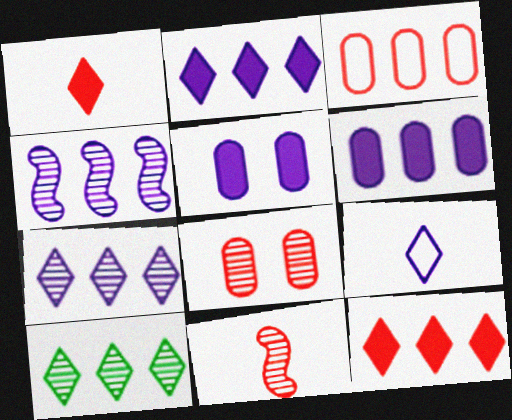[[4, 5, 9]]